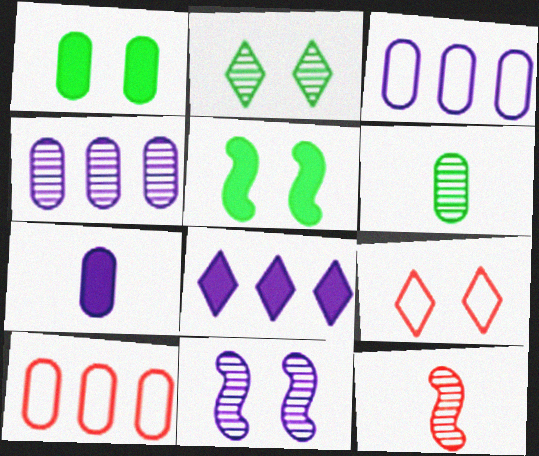[[1, 9, 11], 
[2, 4, 12]]